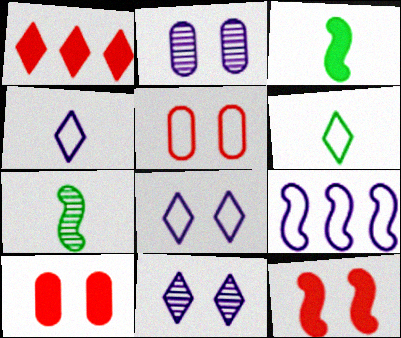[[1, 6, 11], 
[5, 6, 9], 
[7, 9, 12]]